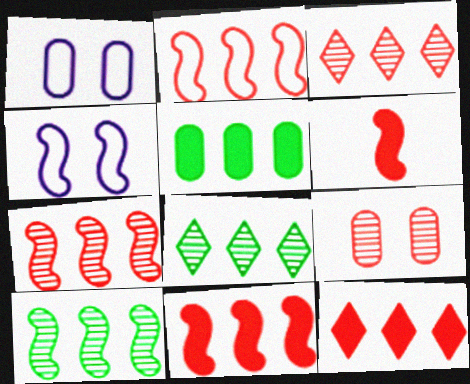[[1, 6, 8], 
[2, 7, 11], 
[4, 6, 10]]